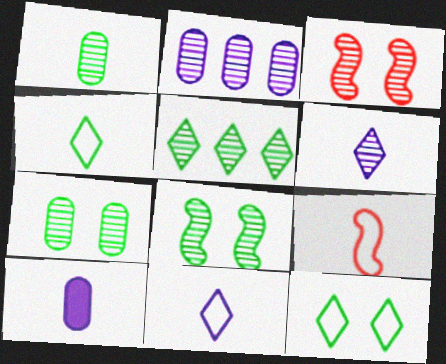[[1, 5, 8]]